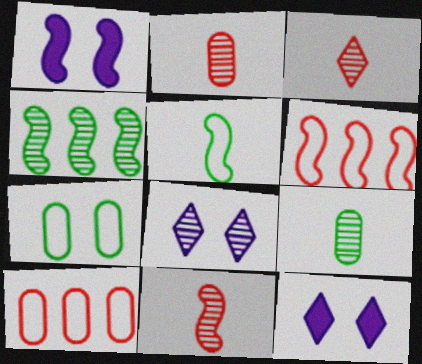[[2, 3, 11], 
[2, 4, 8], 
[6, 9, 12]]